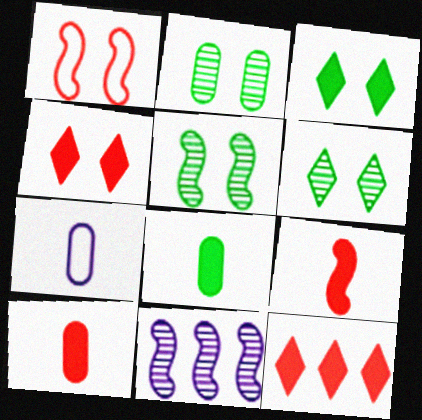[[2, 5, 6], 
[5, 7, 12]]